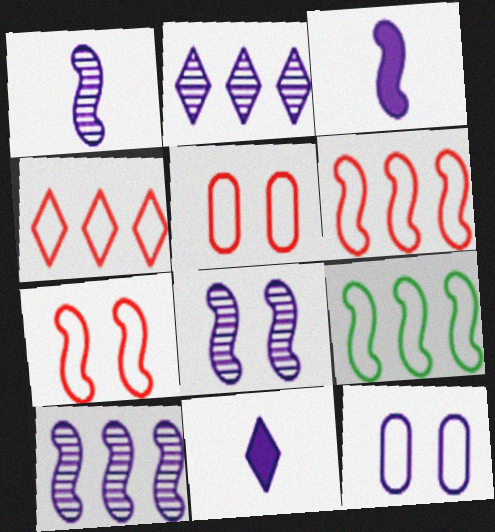[[1, 8, 10], 
[2, 3, 12], 
[10, 11, 12]]